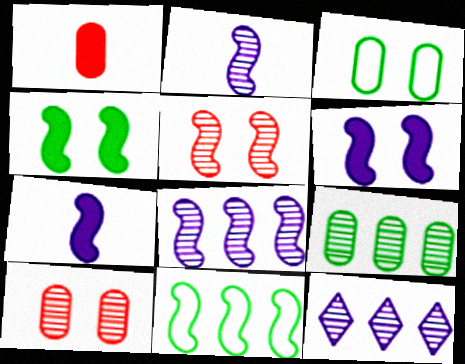[[5, 7, 11]]